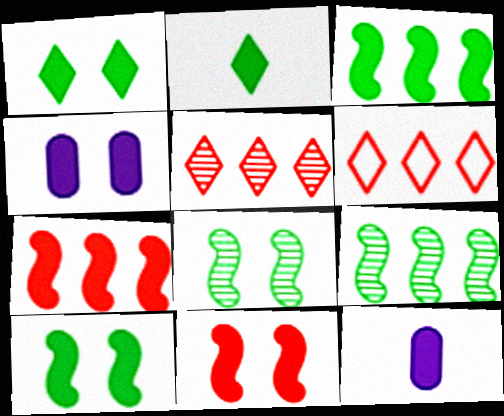[[1, 4, 11], 
[1, 7, 12], 
[2, 4, 7], 
[6, 8, 12]]